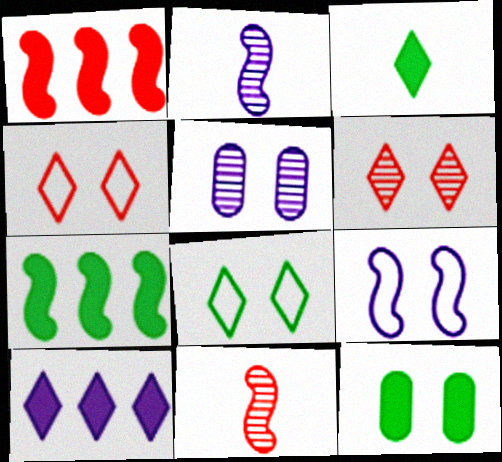[[3, 7, 12], 
[6, 9, 12], 
[7, 9, 11]]